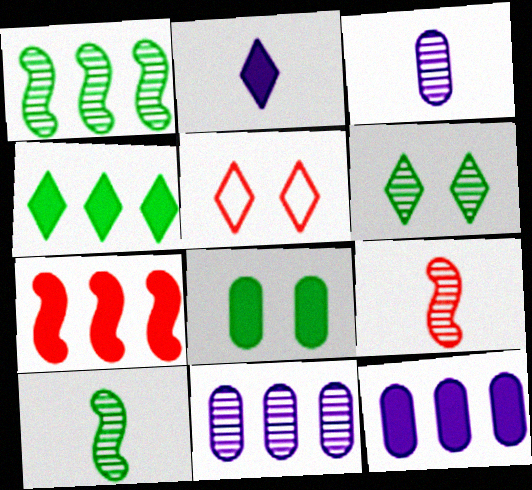[[2, 7, 8], 
[4, 7, 12], 
[5, 10, 12], 
[6, 9, 11]]